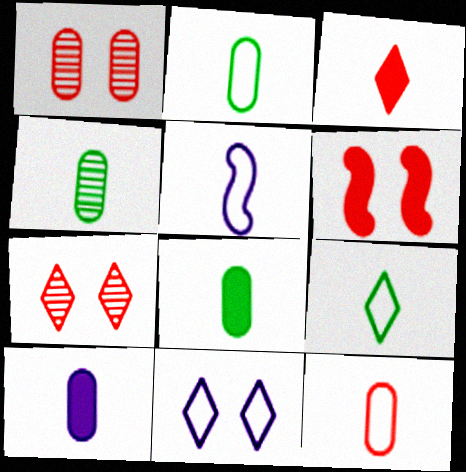[[2, 4, 8], 
[3, 4, 5], 
[4, 10, 12], 
[5, 9, 12]]